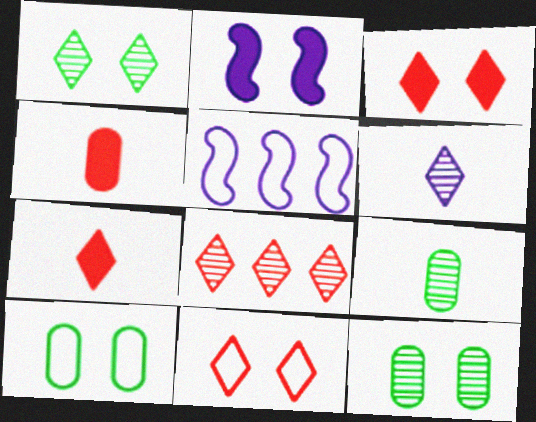[[1, 4, 5], 
[1, 6, 8], 
[2, 11, 12], 
[3, 5, 9], 
[5, 7, 12], 
[7, 8, 11]]